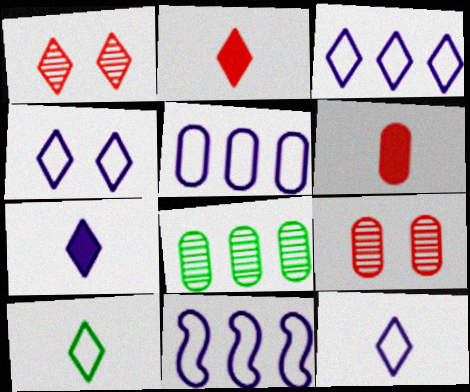[[3, 4, 12], 
[3, 5, 11]]